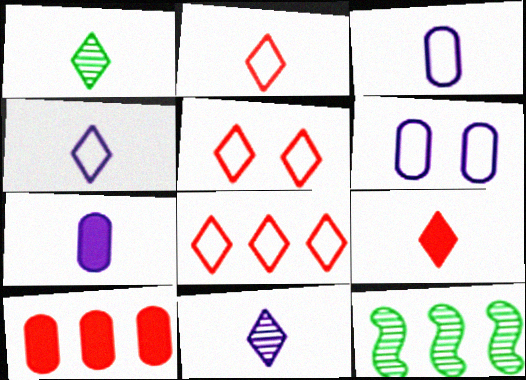[[1, 4, 9], 
[2, 5, 8], 
[5, 7, 12], 
[6, 9, 12]]